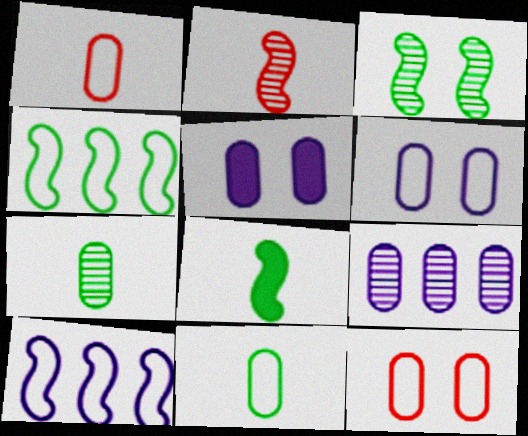[[3, 4, 8]]